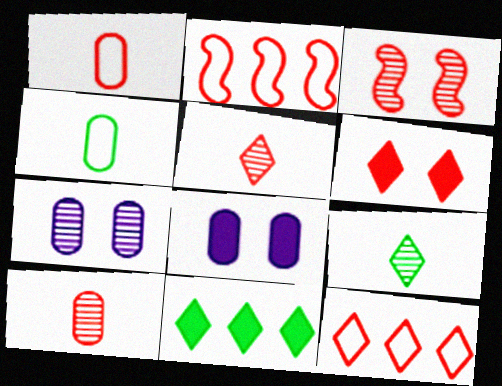[[2, 6, 10], 
[2, 8, 9], 
[5, 6, 12]]